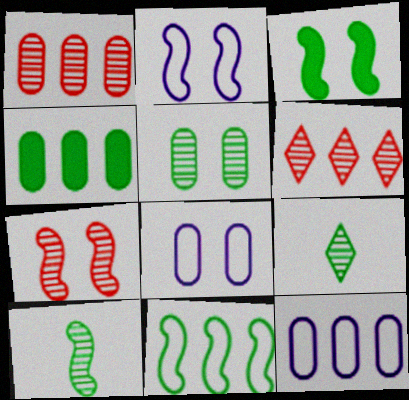[[1, 4, 12], 
[2, 3, 7], 
[3, 10, 11]]